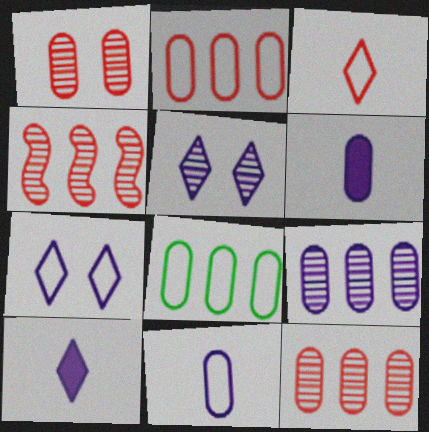[[1, 6, 8]]